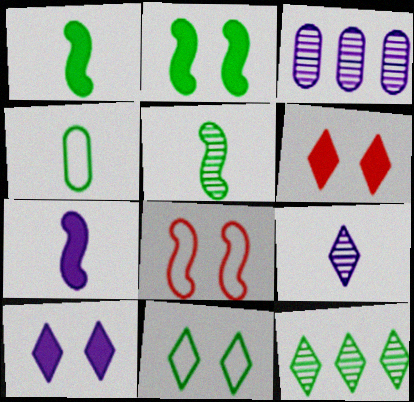[[2, 4, 12]]